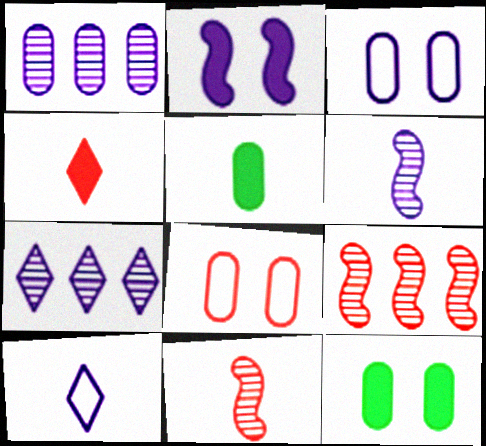[[1, 2, 10], 
[1, 5, 8], 
[4, 8, 9], 
[5, 10, 11], 
[9, 10, 12]]